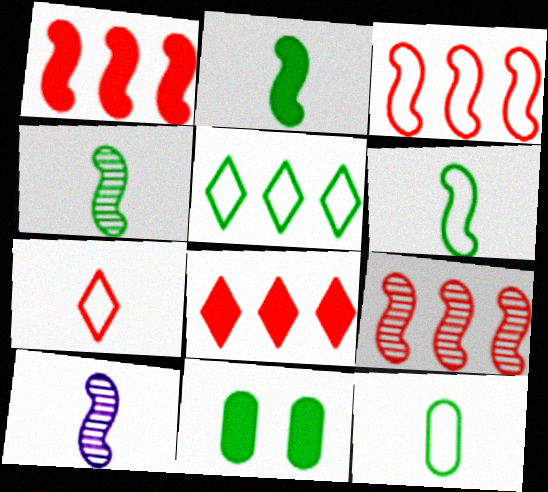[[1, 3, 9], 
[2, 4, 6], 
[4, 5, 11]]